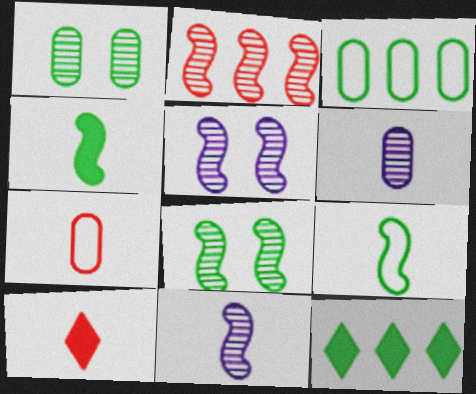[[1, 9, 12], 
[2, 8, 11], 
[3, 5, 10], 
[5, 7, 12], 
[6, 9, 10]]